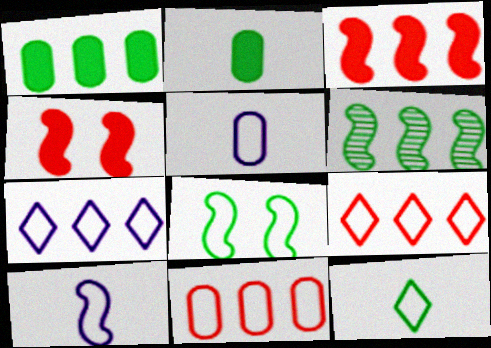[[4, 6, 10], 
[5, 8, 9]]